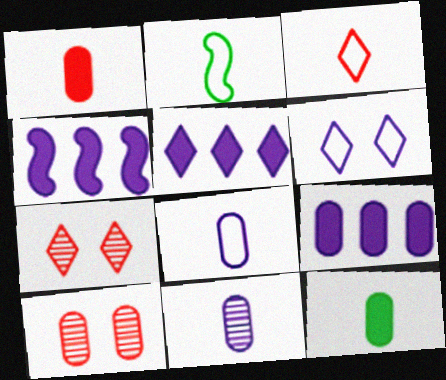[[2, 3, 8], 
[2, 5, 10], 
[2, 7, 9], 
[4, 5, 9], 
[4, 6, 11]]